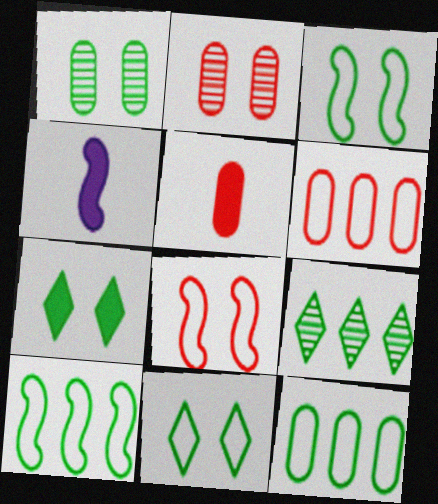[[1, 3, 7], 
[2, 5, 6]]